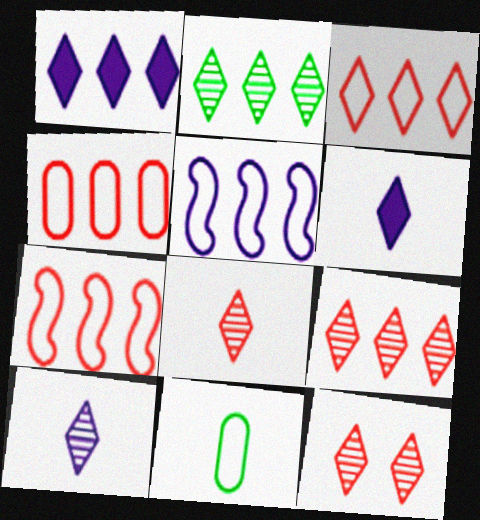[[1, 2, 3], 
[2, 10, 12], 
[3, 4, 7], 
[8, 9, 12]]